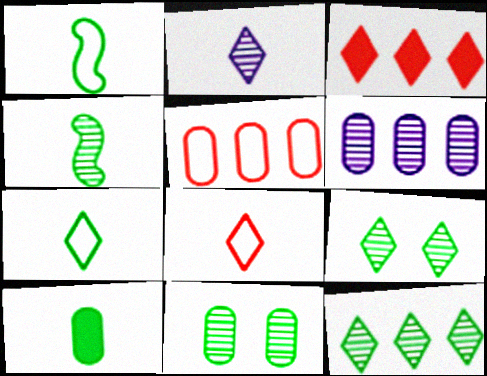[[4, 7, 10], 
[4, 11, 12]]